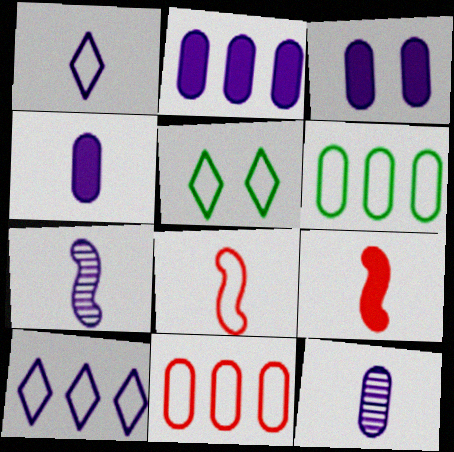[[1, 4, 7], 
[2, 3, 4], 
[3, 7, 10]]